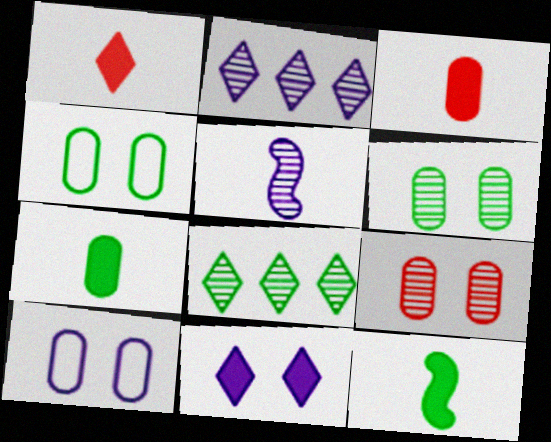[[4, 8, 12], 
[5, 8, 9]]